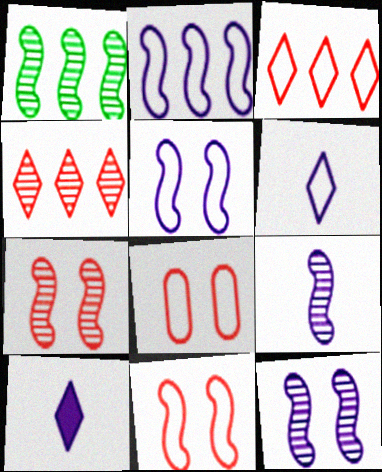[[1, 7, 9], 
[1, 8, 10]]